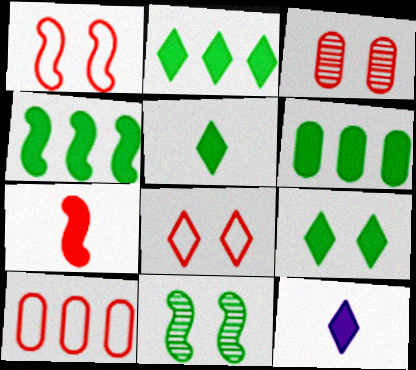[[2, 4, 6], 
[2, 5, 9], 
[10, 11, 12]]